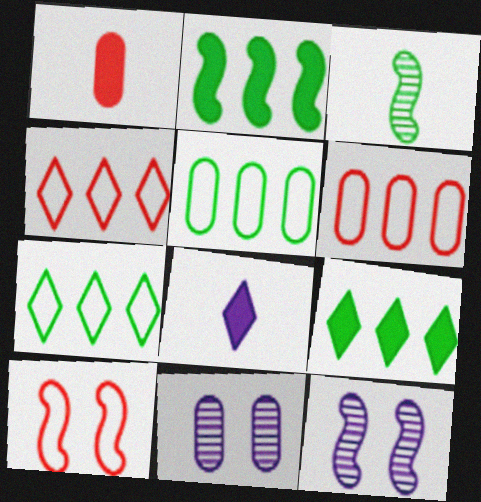[[1, 5, 11], 
[1, 7, 12]]